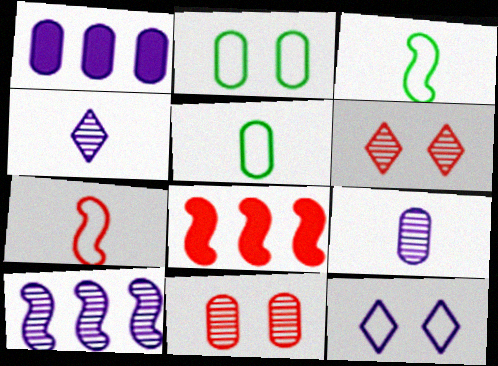[[1, 3, 6], 
[1, 5, 11], 
[2, 4, 8]]